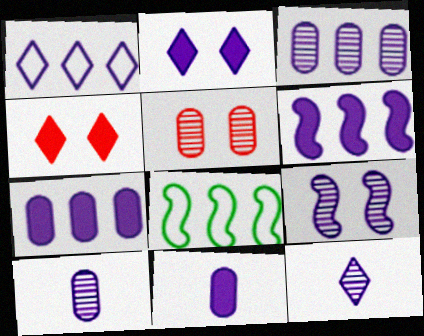[[1, 2, 12], 
[1, 3, 6], 
[1, 9, 11], 
[2, 6, 11], 
[3, 9, 12], 
[4, 8, 10]]